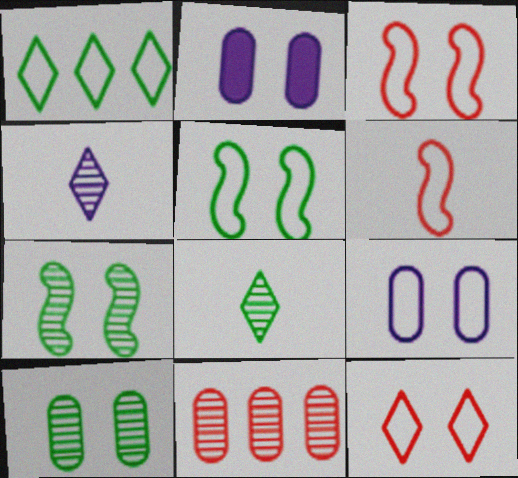[[1, 6, 9], 
[2, 7, 12], 
[4, 7, 11], 
[5, 9, 12]]